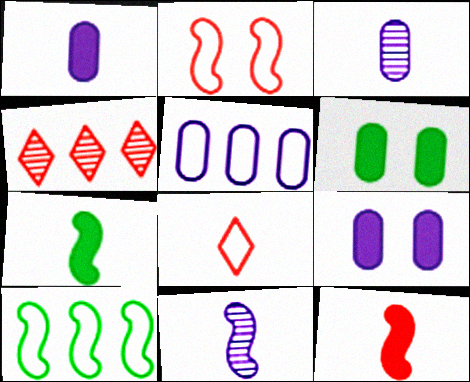[[3, 5, 9], 
[3, 7, 8]]